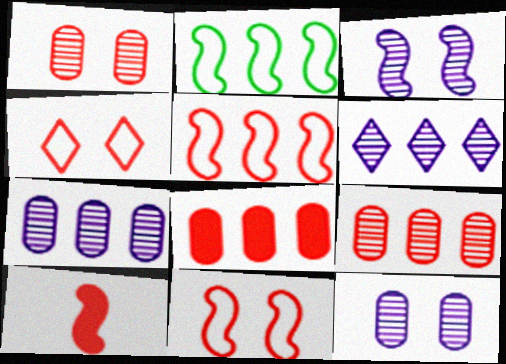[[2, 3, 10], 
[2, 6, 8], 
[4, 9, 10]]